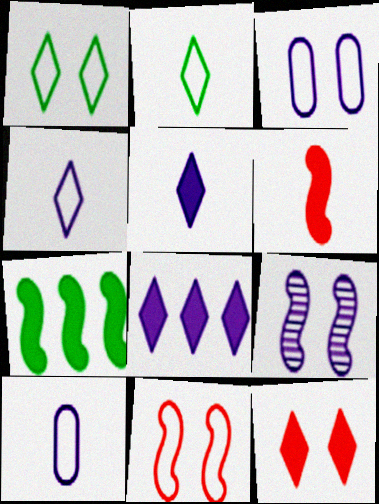[[1, 3, 11], 
[8, 9, 10]]